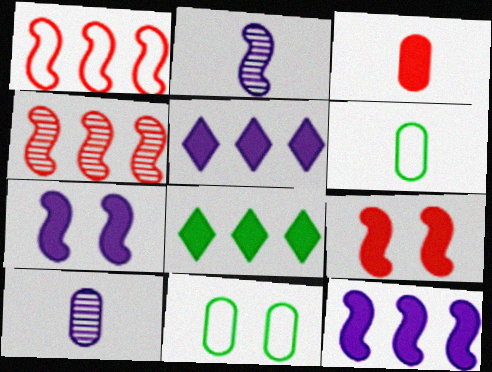[[3, 6, 10], 
[3, 7, 8]]